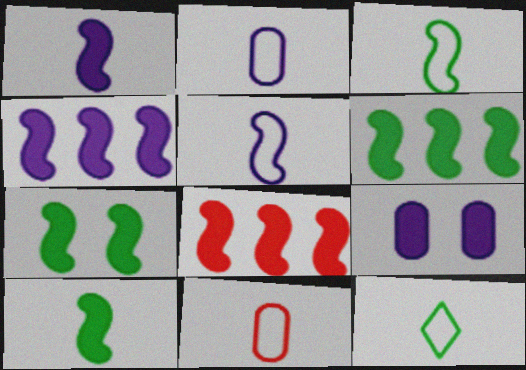[[1, 7, 8], 
[4, 6, 8], 
[5, 11, 12], 
[6, 7, 10]]